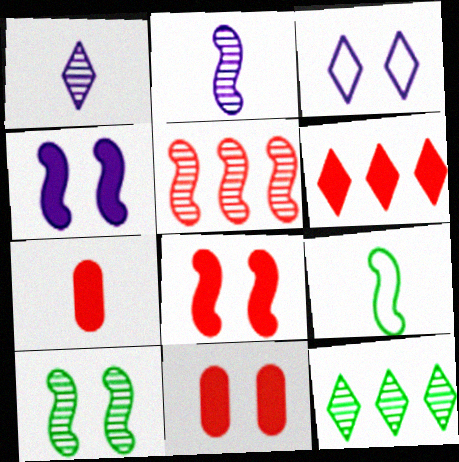[[1, 7, 9], 
[2, 5, 10], 
[3, 10, 11], 
[4, 5, 9], 
[6, 7, 8]]